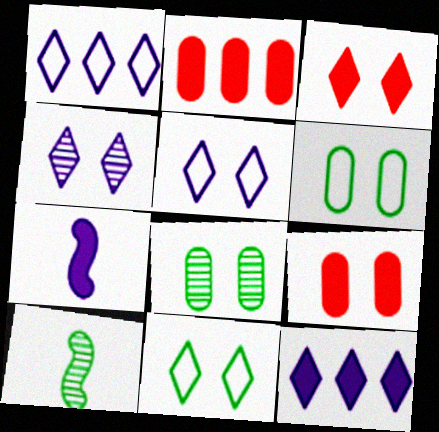[[1, 9, 10], 
[2, 5, 10], 
[3, 4, 11]]